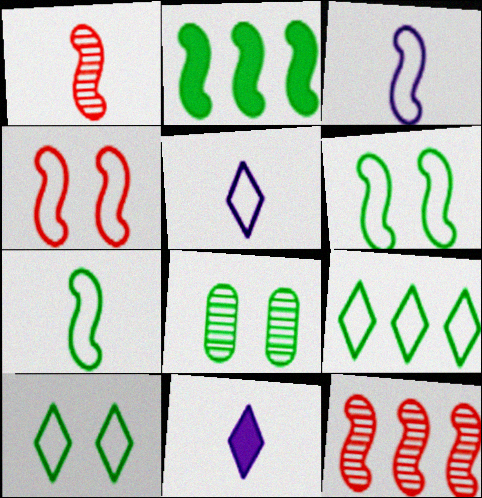[]